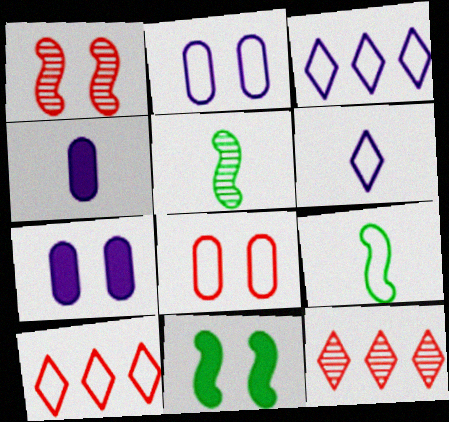[[2, 9, 10], 
[3, 8, 9], 
[5, 7, 10], 
[7, 9, 12]]